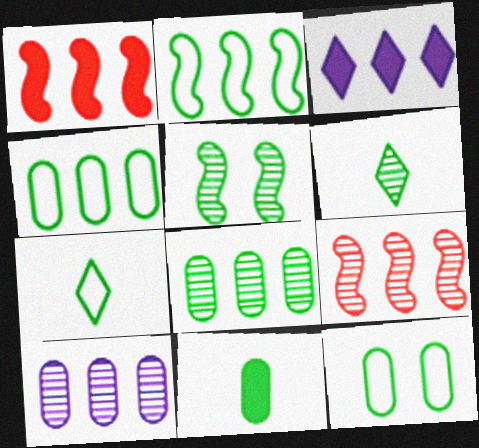[[2, 7, 12], 
[3, 4, 9], 
[5, 6, 8], 
[8, 11, 12]]